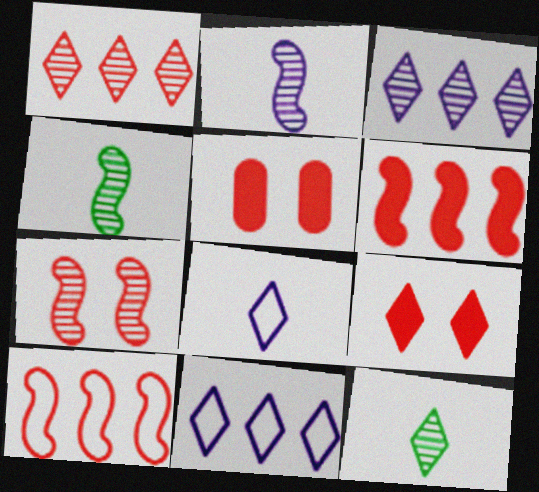[[4, 5, 11], 
[9, 11, 12]]